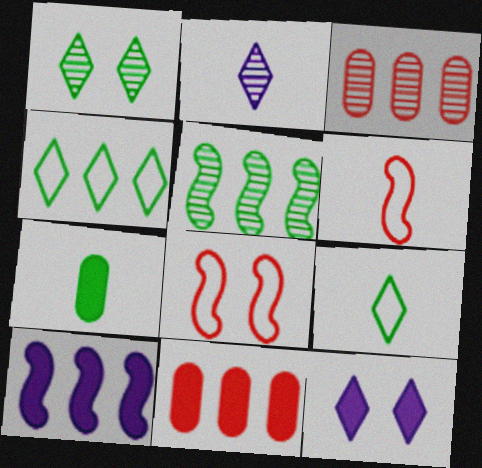[[2, 6, 7], 
[3, 4, 10]]